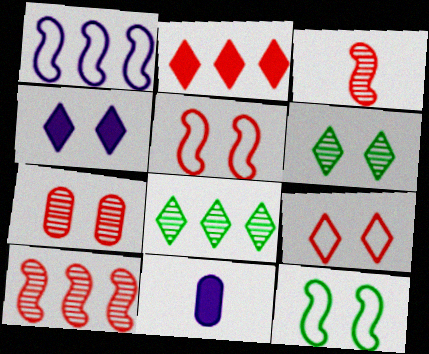[[4, 6, 9], 
[4, 7, 12], 
[5, 8, 11]]